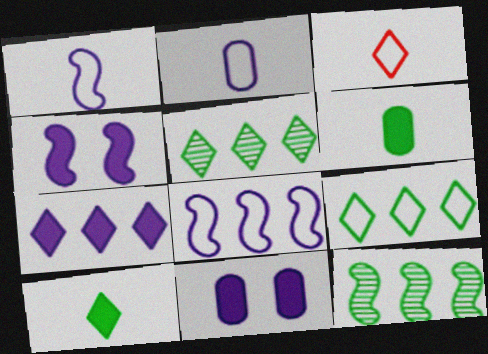[[3, 11, 12]]